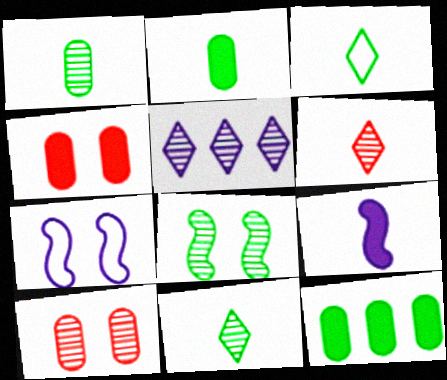[[3, 8, 12], 
[6, 7, 12]]